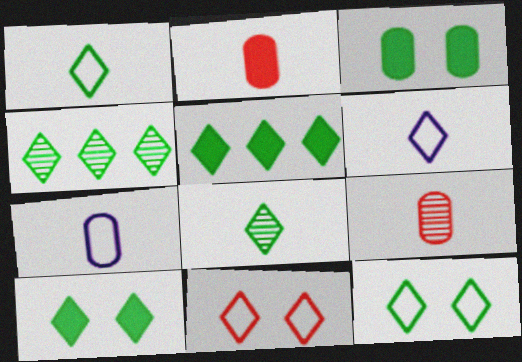[[1, 4, 10], 
[5, 8, 12]]